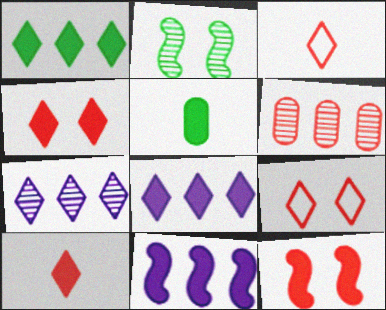[[3, 6, 12], 
[4, 5, 11], 
[5, 8, 12]]